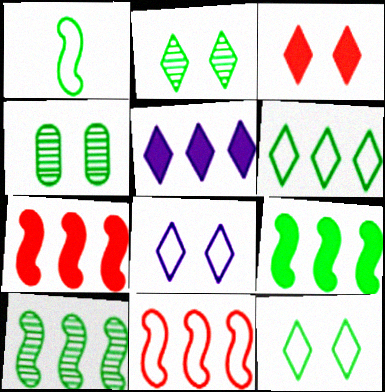[[2, 3, 8]]